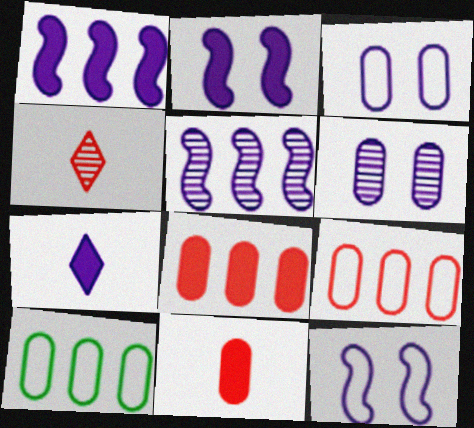[[2, 4, 10], 
[3, 5, 7], 
[6, 10, 11]]